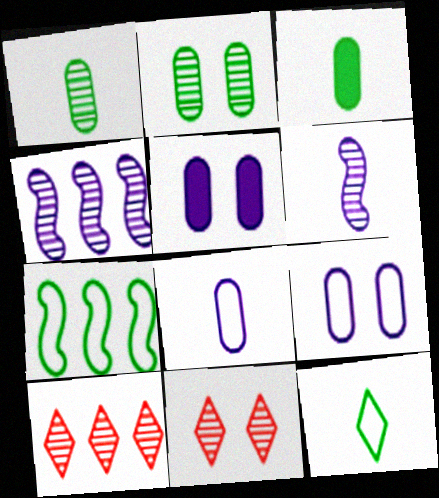[[1, 4, 11], 
[2, 6, 10]]